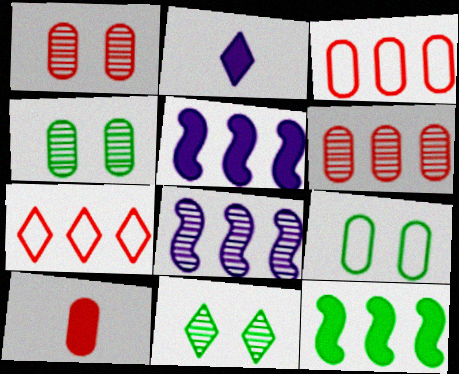[[1, 3, 10], 
[2, 7, 11]]